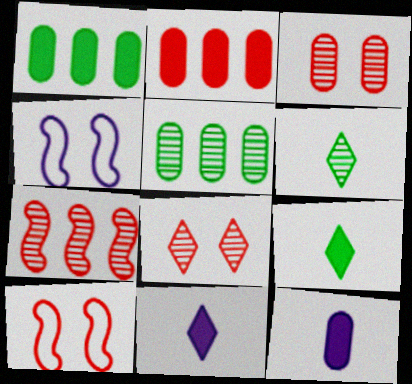[[2, 4, 6], 
[5, 10, 11]]